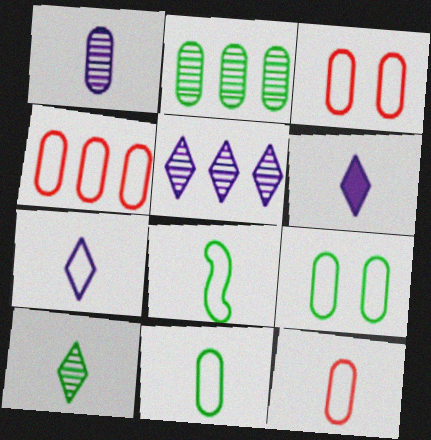[[3, 4, 12], 
[7, 8, 12]]